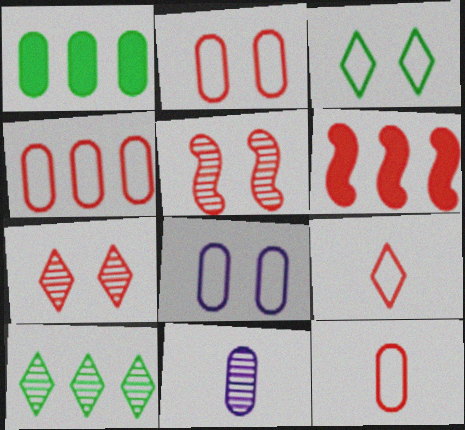[[1, 2, 11], 
[2, 4, 12], 
[3, 6, 11], 
[5, 10, 11], 
[6, 7, 12]]